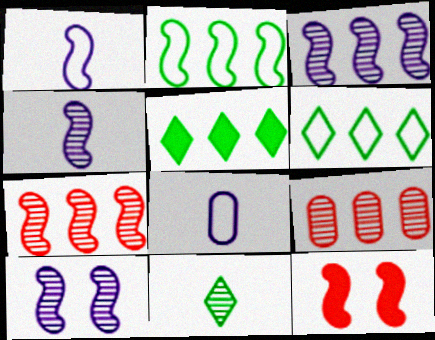[[2, 4, 12], 
[3, 4, 10], 
[9, 10, 11]]